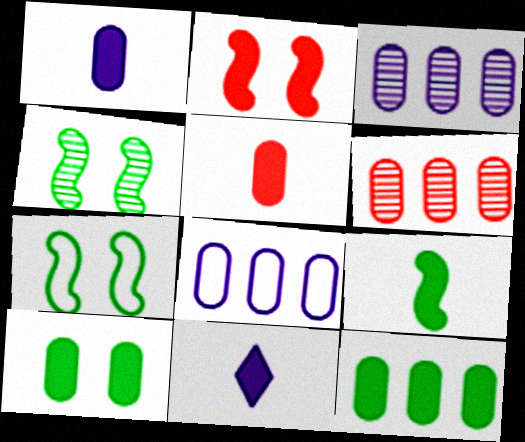[[2, 11, 12], 
[5, 9, 11], 
[6, 7, 11], 
[6, 8, 12]]